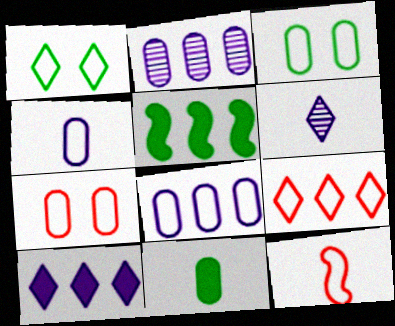[[1, 8, 12], 
[2, 5, 9], 
[2, 7, 11], 
[5, 6, 7], 
[6, 11, 12], 
[7, 9, 12]]